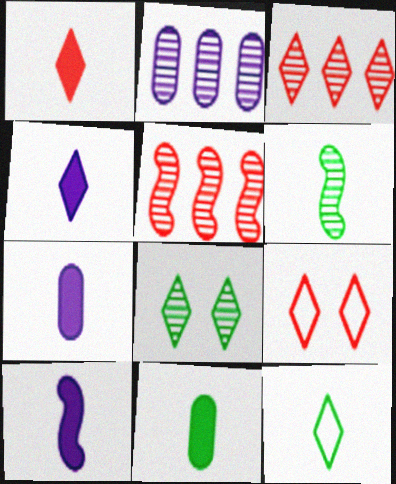[[1, 3, 9], 
[1, 10, 11], 
[4, 7, 10], 
[6, 11, 12]]